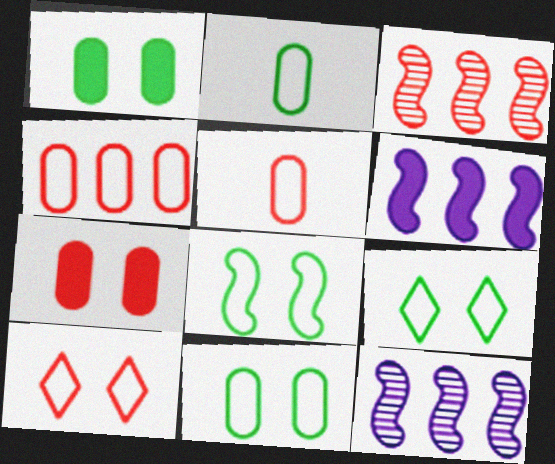[[8, 9, 11]]